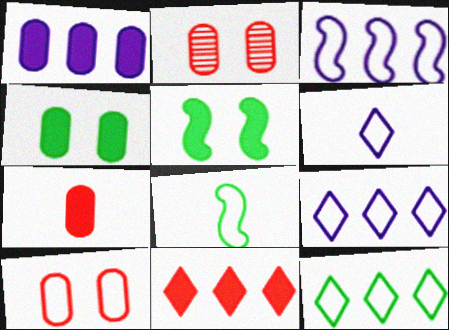[[1, 4, 7], 
[8, 9, 10]]